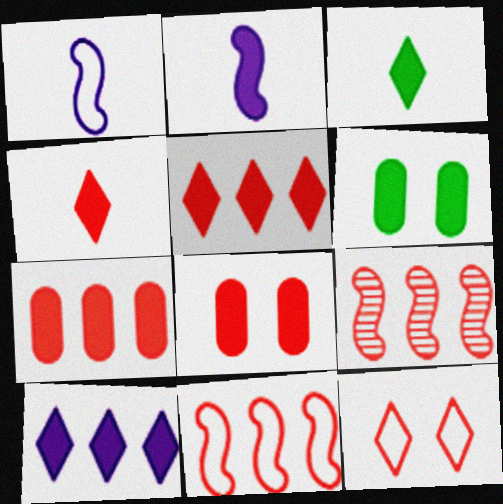[[2, 5, 6]]